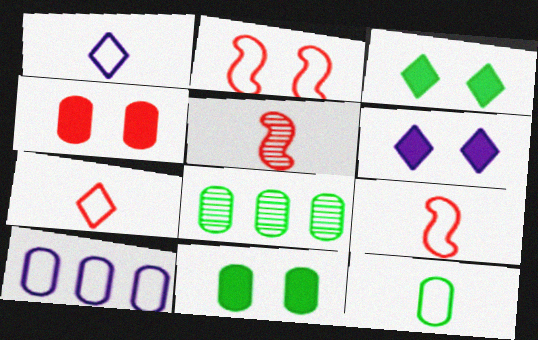[[1, 9, 12], 
[3, 5, 10], 
[6, 8, 9], 
[8, 11, 12]]